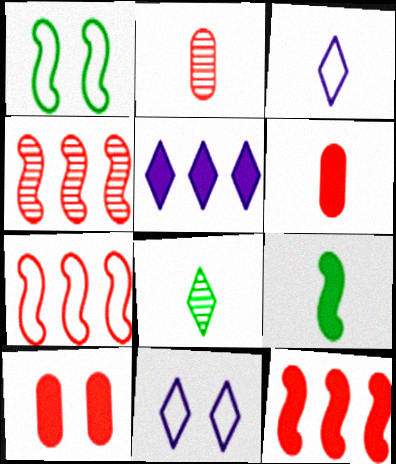[[1, 2, 5], 
[2, 3, 9], 
[4, 7, 12], 
[5, 9, 10]]